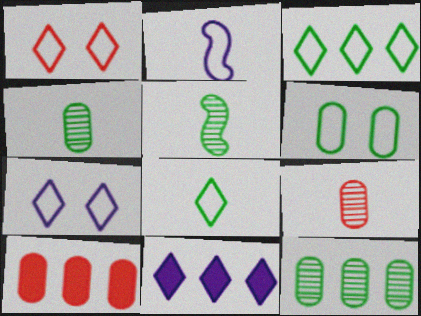[[5, 7, 10]]